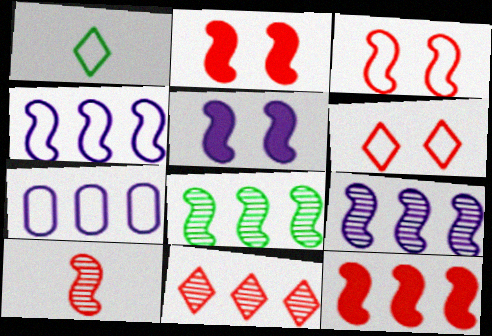[[1, 3, 7], 
[3, 10, 12], 
[4, 8, 12]]